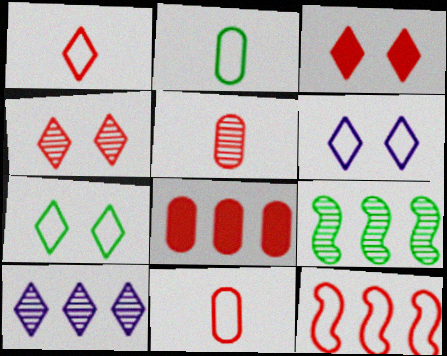[[2, 6, 12], 
[3, 5, 12]]